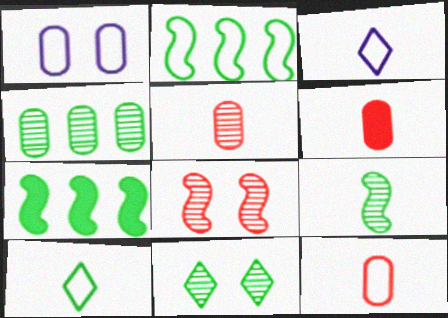[[1, 4, 6], 
[3, 6, 9], 
[4, 9, 11], 
[5, 6, 12]]